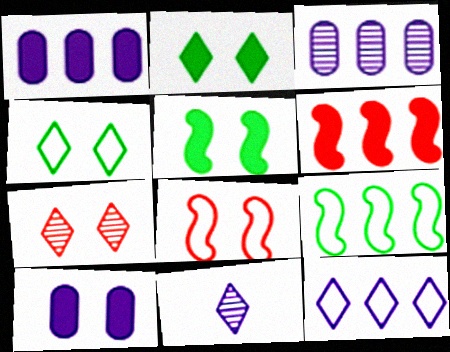[]